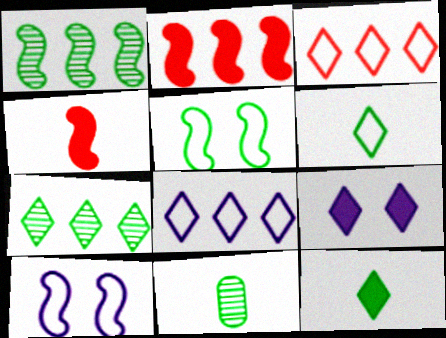[[1, 4, 10]]